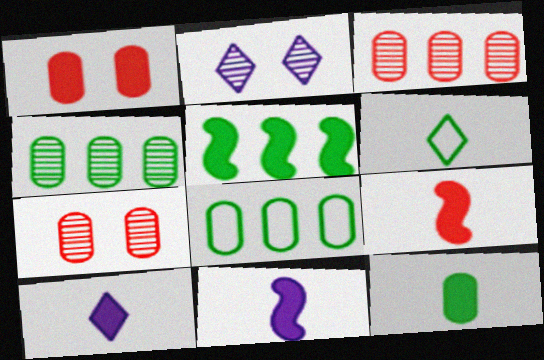[[1, 5, 10], 
[2, 8, 9], 
[9, 10, 12]]